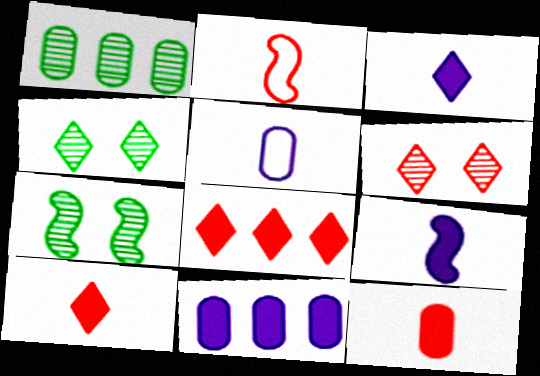[[2, 4, 11], 
[5, 7, 8]]